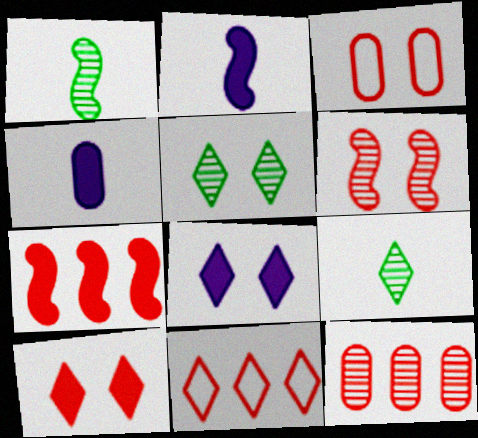[[3, 6, 10], 
[7, 11, 12], 
[8, 9, 11]]